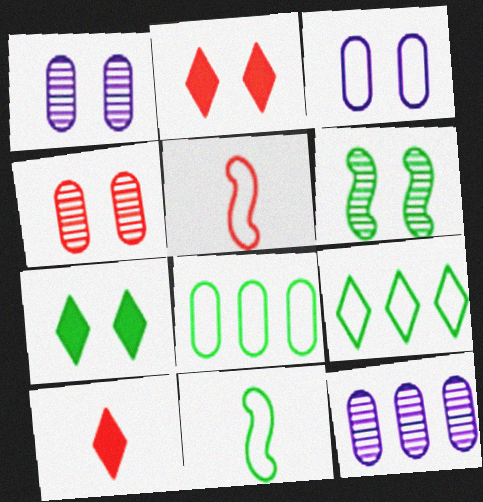[[2, 3, 6], 
[2, 11, 12], 
[3, 5, 9], 
[5, 7, 12]]